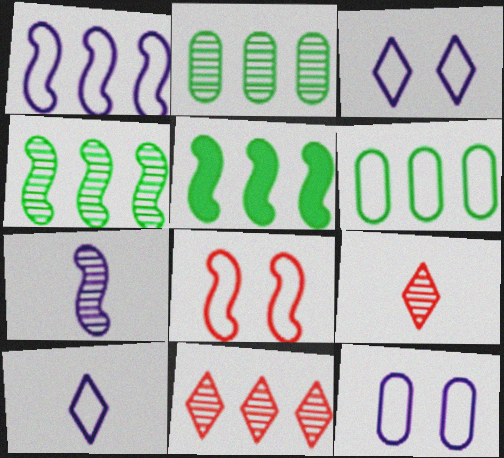[[1, 10, 12], 
[5, 7, 8], 
[5, 9, 12], 
[6, 8, 10]]